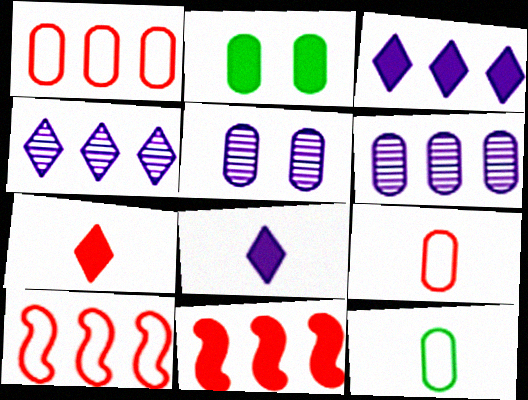[[2, 6, 9], 
[2, 8, 11]]